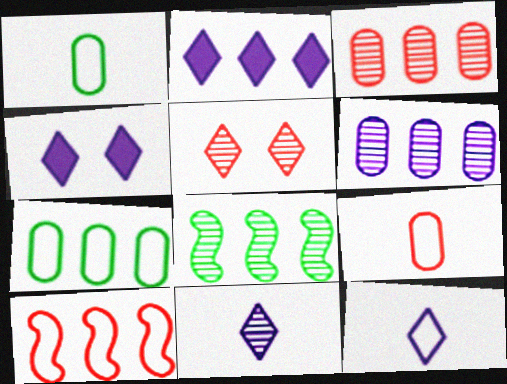[[4, 8, 9]]